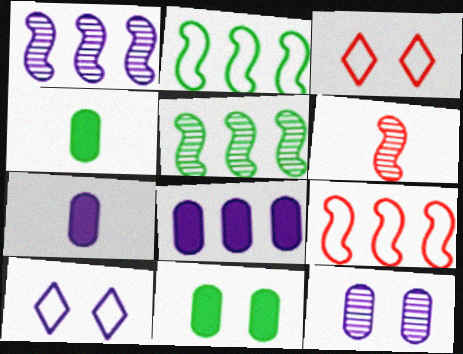[[1, 3, 4], 
[1, 7, 10], 
[3, 5, 7]]